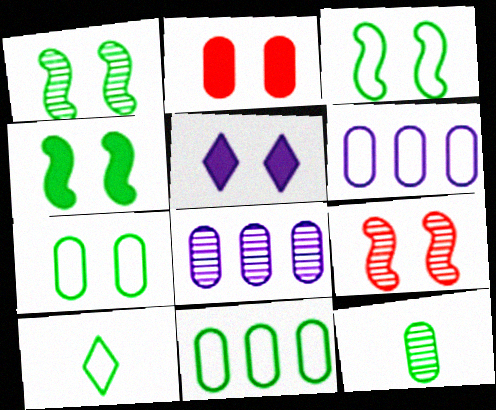[[1, 3, 4], 
[2, 4, 5], 
[2, 6, 12], 
[3, 10, 11], 
[5, 7, 9]]